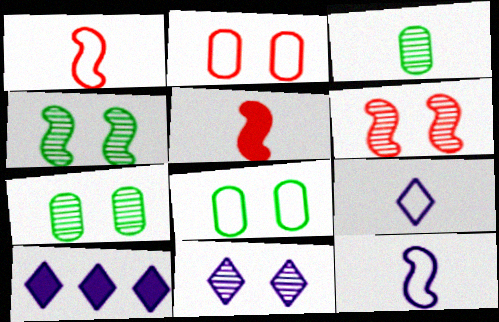[[1, 7, 10], 
[3, 5, 9], 
[6, 7, 11], 
[9, 10, 11]]